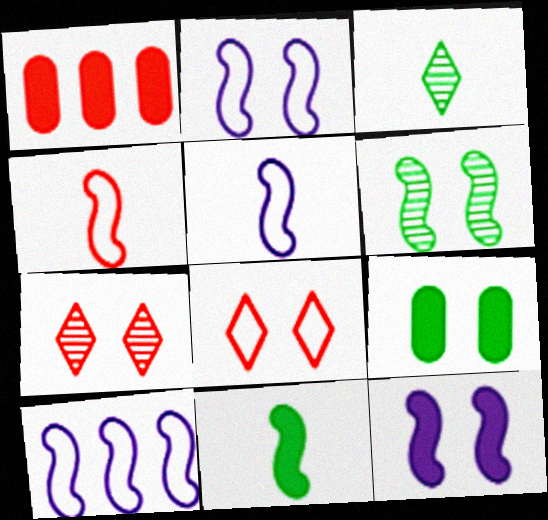[[1, 2, 3], 
[1, 4, 7], 
[2, 5, 10], 
[2, 7, 9]]